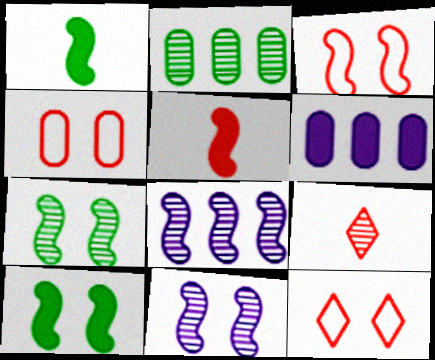[[1, 3, 8], 
[2, 9, 11], 
[3, 4, 12], 
[3, 10, 11]]